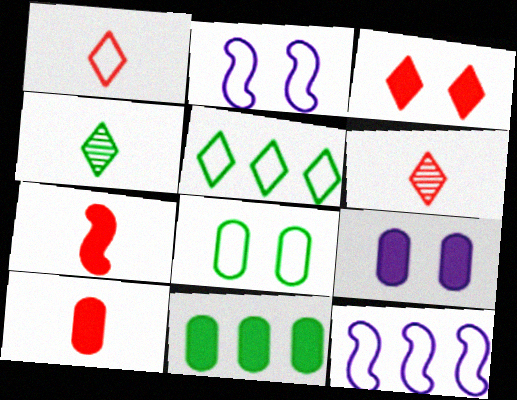[[1, 8, 12], 
[2, 6, 11], 
[9, 10, 11]]